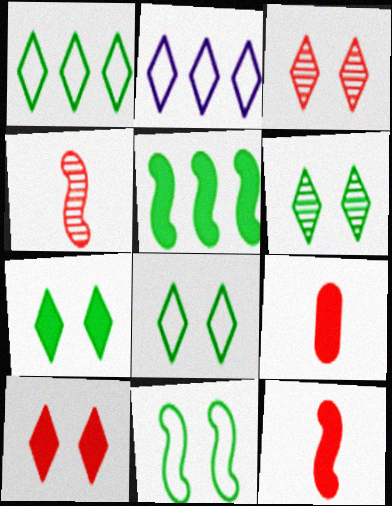[[6, 7, 8]]